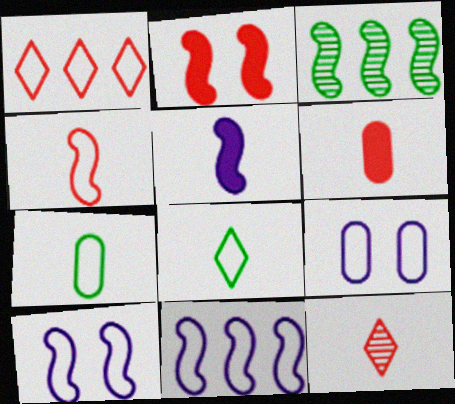[[1, 7, 10], 
[4, 6, 12], 
[5, 7, 12]]